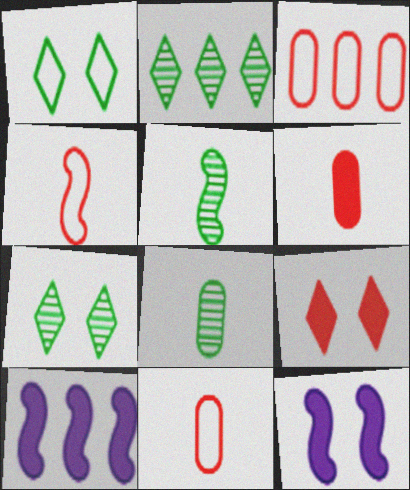[[2, 3, 10], 
[2, 11, 12], 
[7, 10, 11]]